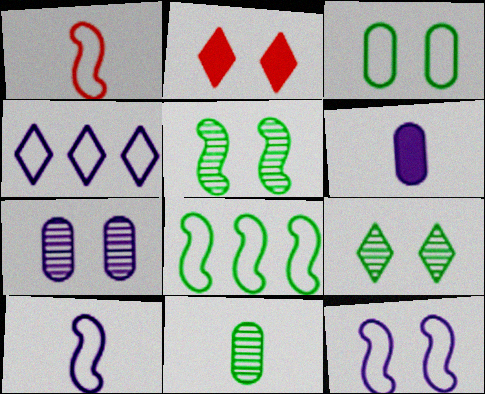[[1, 3, 4], 
[1, 8, 12]]